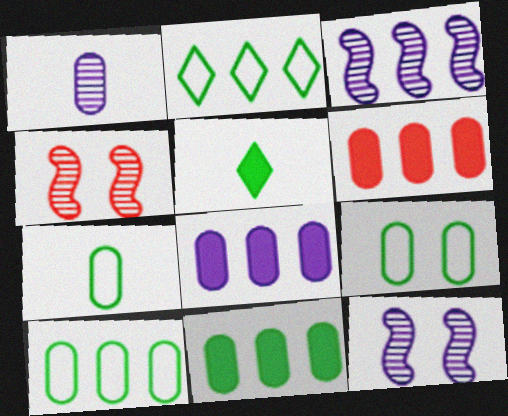[[1, 6, 9], 
[2, 3, 6], 
[6, 8, 11], 
[7, 9, 10]]